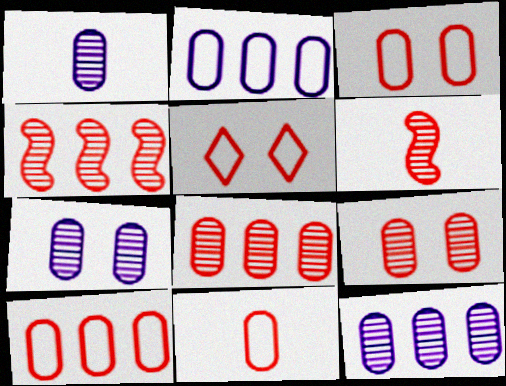[[1, 7, 12], 
[3, 10, 11]]